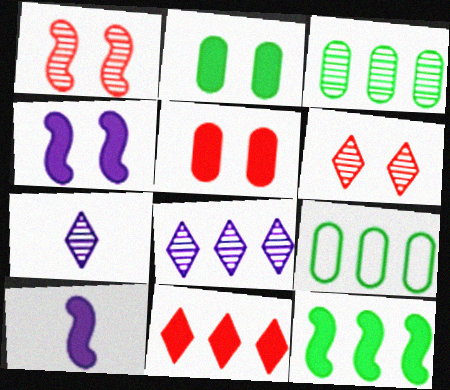[[1, 3, 7], 
[2, 10, 11], 
[6, 9, 10]]